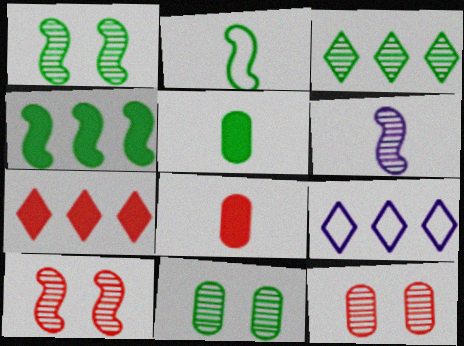[[1, 2, 4], 
[1, 8, 9], 
[3, 6, 12], 
[3, 7, 9], 
[5, 9, 10]]